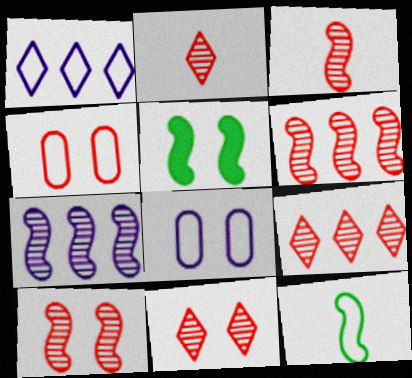[[1, 4, 12], 
[2, 9, 11], 
[3, 6, 10], 
[5, 8, 11]]